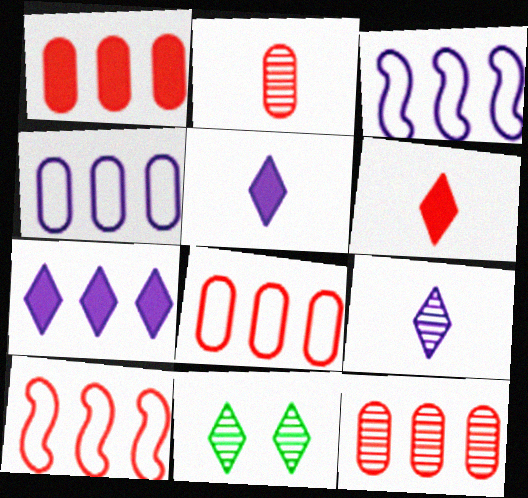[[1, 8, 12]]